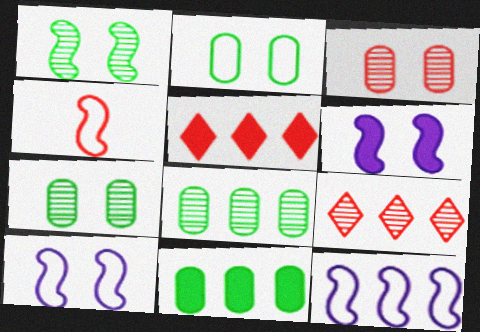[[3, 4, 5], 
[5, 8, 12], 
[9, 11, 12]]